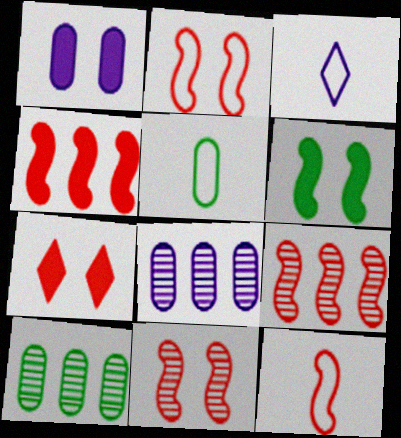[[1, 6, 7], 
[3, 5, 12], 
[4, 11, 12]]